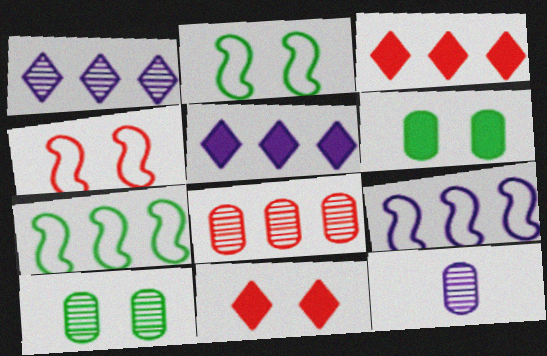[[2, 3, 12], 
[5, 7, 8], 
[7, 11, 12], 
[8, 10, 12]]